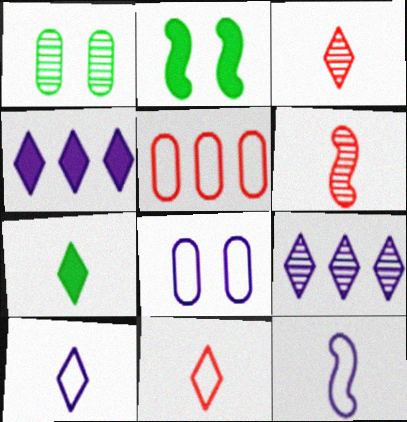[[1, 6, 9], 
[3, 7, 10]]